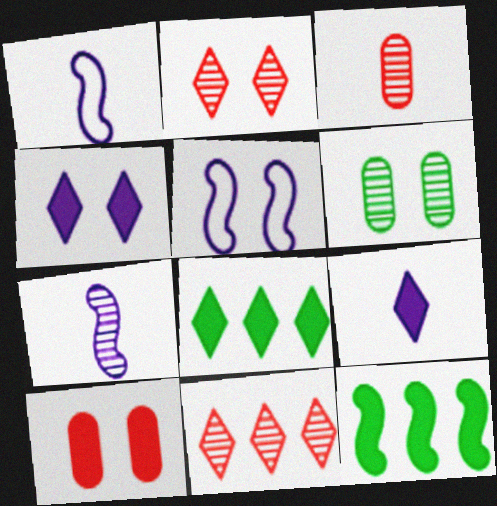[[3, 5, 8], 
[6, 7, 11], 
[9, 10, 12]]